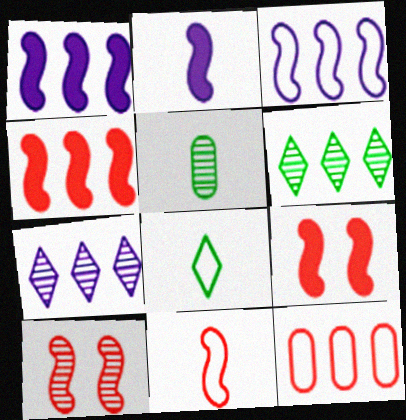[[1, 6, 12], 
[4, 10, 11], 
[5, 7, 10]]